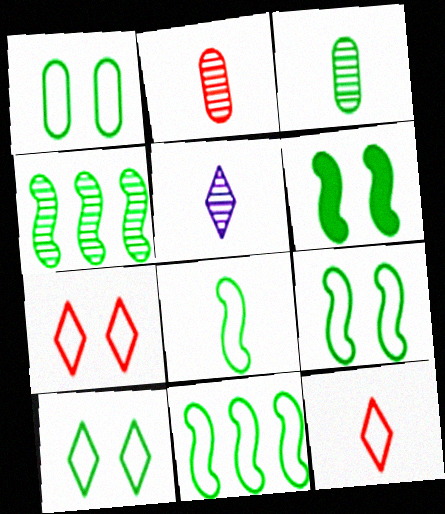[[1, 9, 10], 
[4, 6, 8], 
[8, 9, 11]]